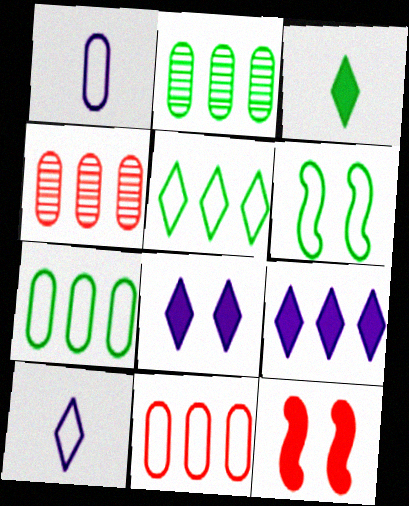[[2, 3, 6], 
[2, 10, 12], 
[6, 10, 11]]